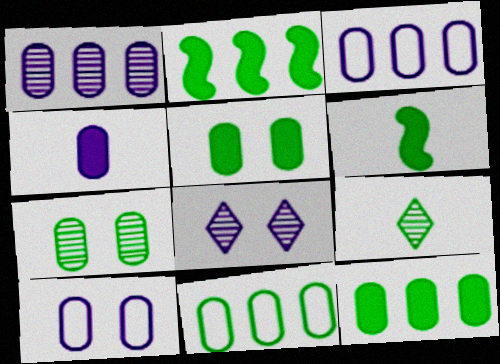[[1, 4, 10]]